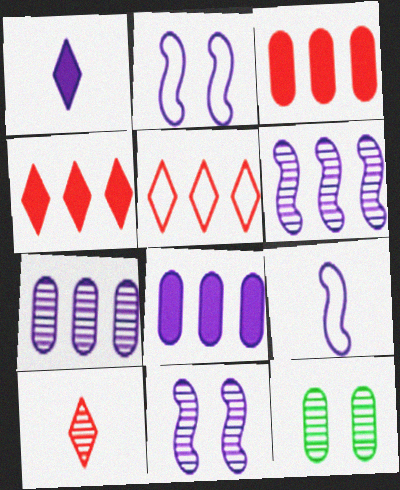[[1, 2, 7], 
[4, 9, 12], 
[6, 10, 12]]